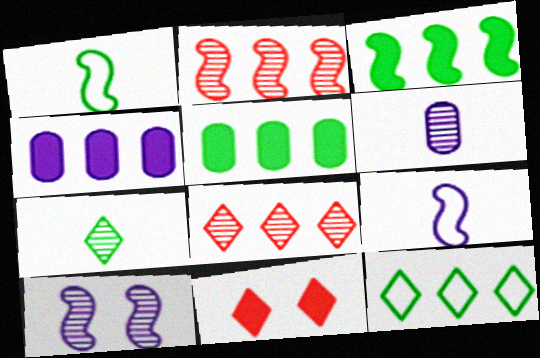[[2, 4, 12]]